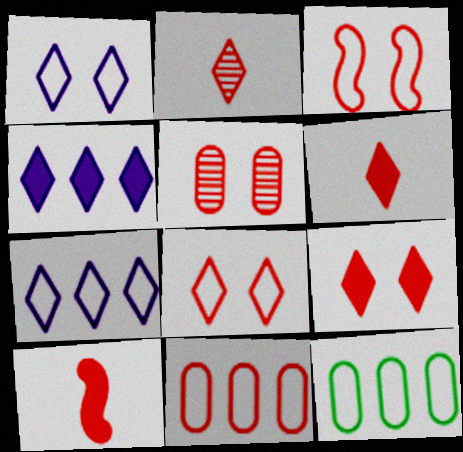[[3, 5, 9]]